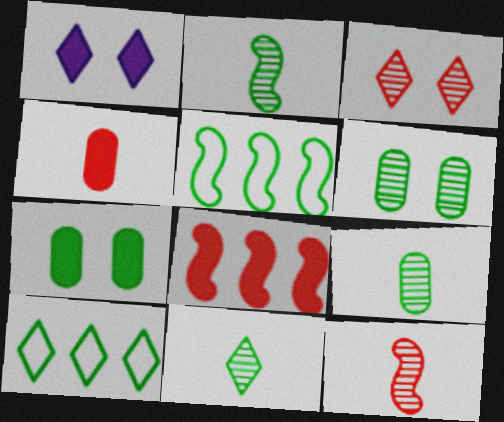[[2, 7, 10], 
[2, 9, 11], 
[5, 7, 11]]